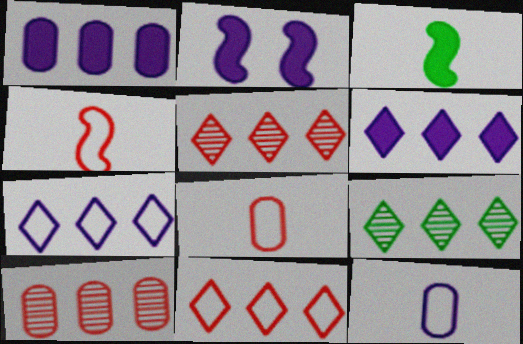[[2, 8, 9], 
[6, 9, 11]]